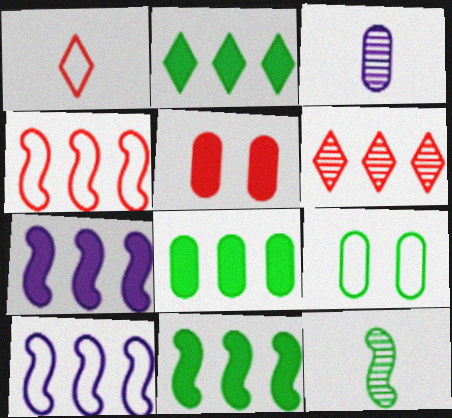[[1, 9, 10], 
[2, 8, 11], 
[2, 9, 12], 
[6, 8, 10]]